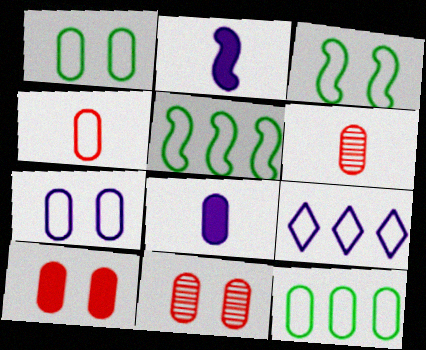[[3, 4, 9], 
[4, 7, 12], 
[8, 11, 12]]